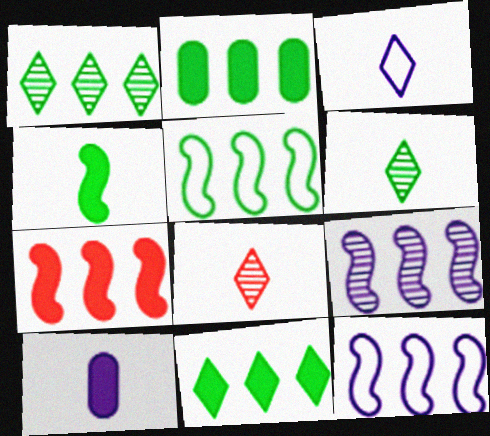[[1, 2, 5], 
[5, 7, 9]]